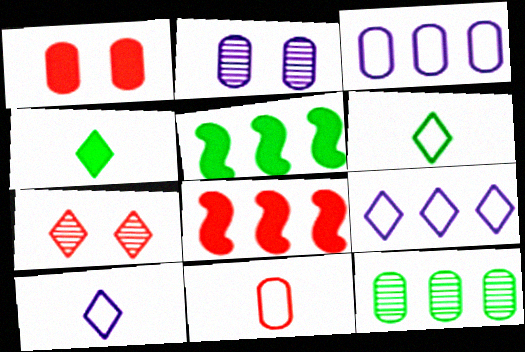[[2, 6, 8], 
[4, 7, 9], 
[7, 8, 11], 
[8, 9, 12]]